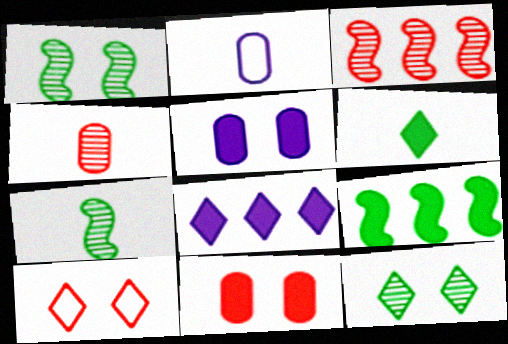[[1, 5, 10]]